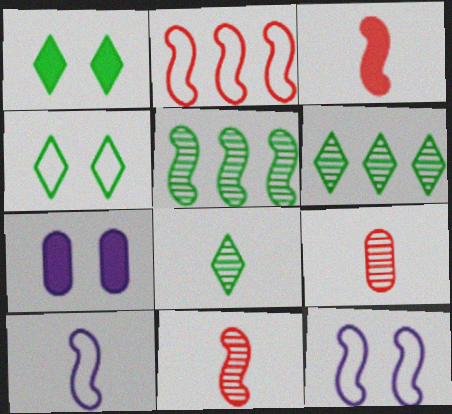[[2, 7, 8], 
[3, 5, 12]]